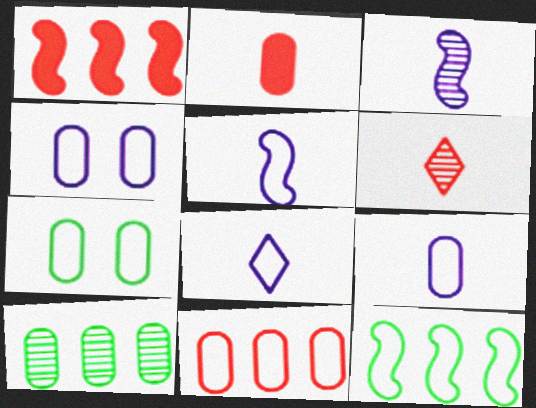[[2, 4, 10], 
[5, 8, 9], 
[7, 9, 11]]